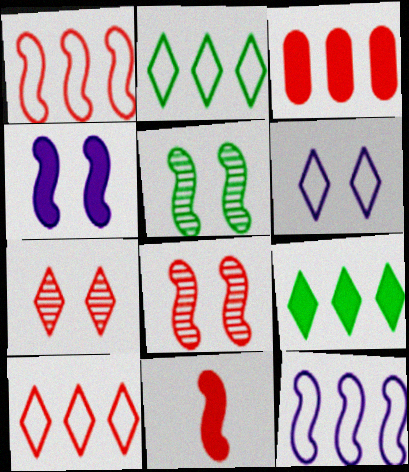[[1, 8, 11], 
[5, 11, 12]]